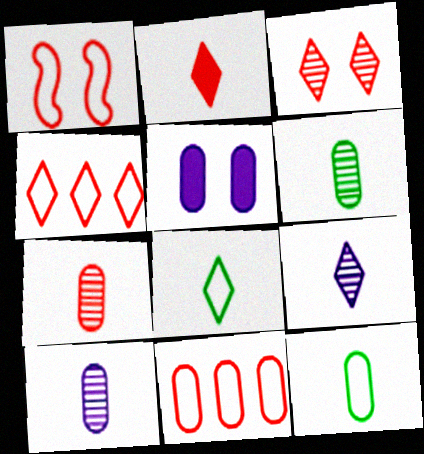[[2, 3, 4], 
[2, 8, 9], 
[5, 6, 11], 
[6, 7, 10]]